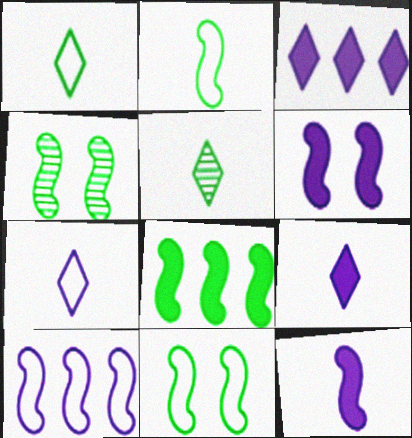[[2, 4, 8]]